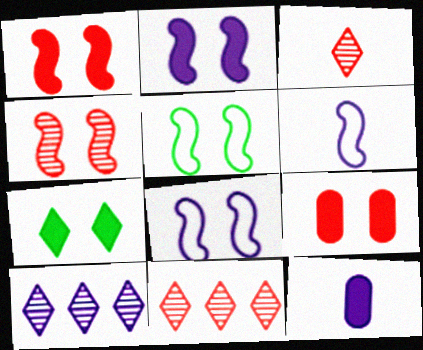[[2, 4, 5], 
[2, 7, 9], 
[5, 11, 12], 
[8, 10, 12]]